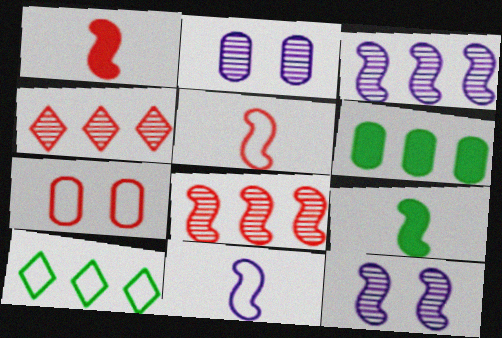[[1, 2, 10], 
[1, 4, 7], 
[7, 10, 11]]